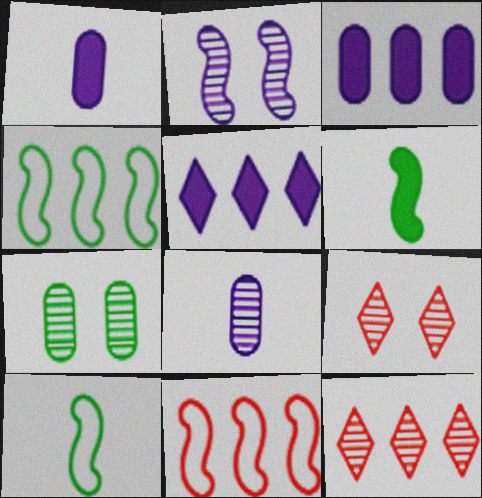[[1, 4, 9], 
[2, 6, 11], 
[2, 7, 9], 
[3, 4, 12], 
[3, 9, 10]]